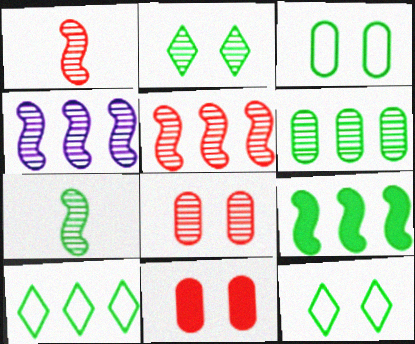[[2, 6, 7], 
[6, 9, 10]]